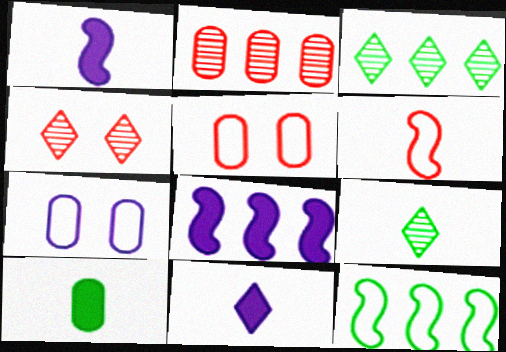[[1, 3, 5], 
[2, 7, 10], 
[5, 8, 9]]